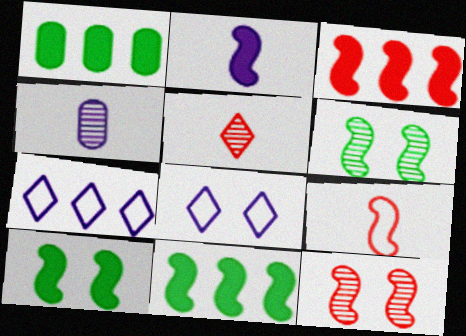[[2, 3, 10], 
[3, 9, 12]]